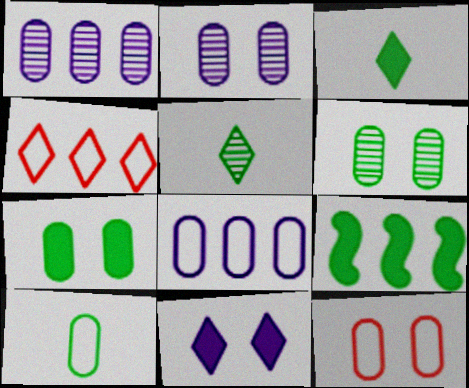[[1, 4, 9], 
[2, 7, 12], 
[3, 7, 9], 
[4, 5, 11], 
[8, 10, 12]]